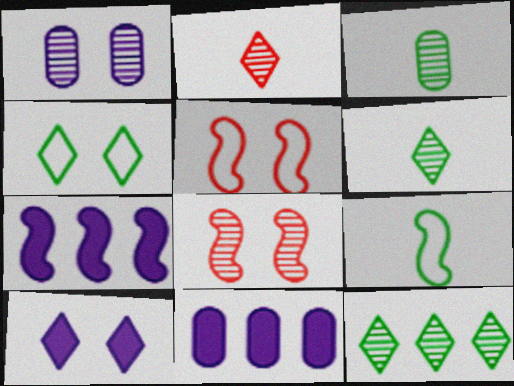[[5, 6, 11], 
[7, 8, 9]]